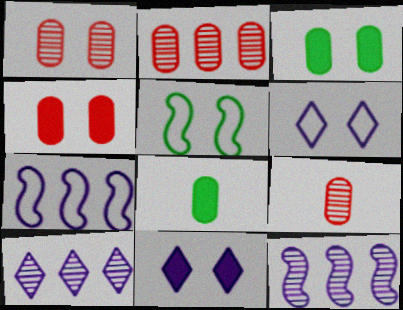[[1, 2, 9], 
[1, 5, 11]]